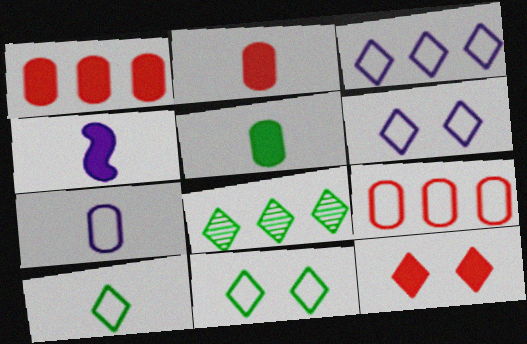[]